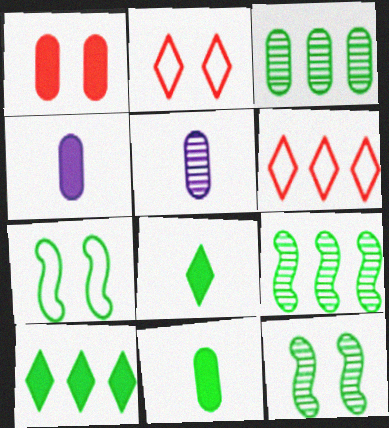[[2, 4, 9], 
[3, 7, 8], 
[4, 6, 12]]